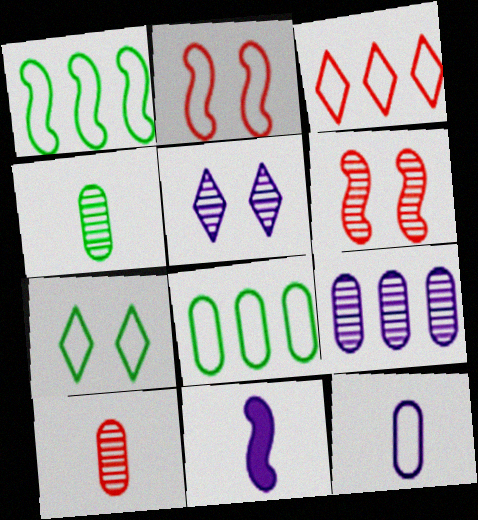[[1, 6, 11]]